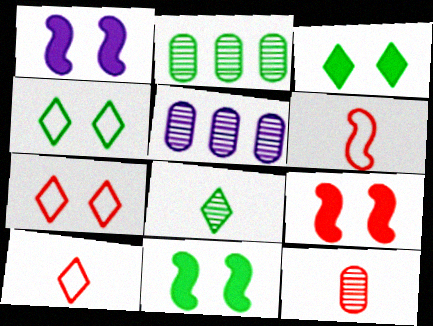[[1, 2, 10], 
[1, 9, 11], 
[3, 5, 6], 
[5, 10, 11]]